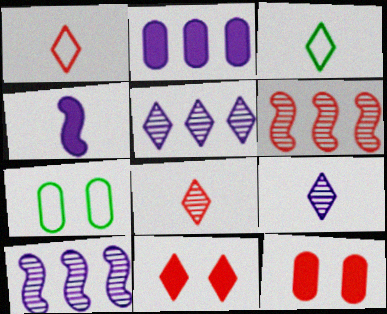[[1, 6, 12], 
[3, 5, 11], 
[3, 10, 12]]